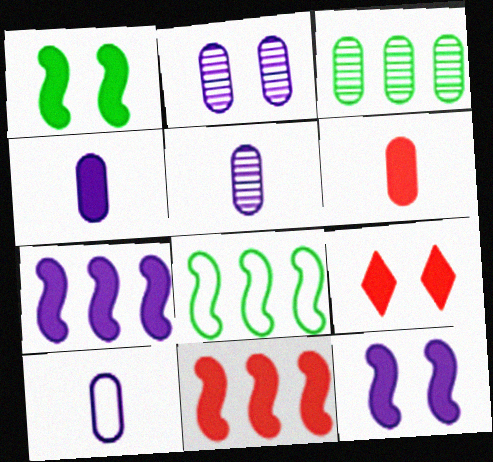[[4, 5, 10], 
[5, 8, 9], 
[6, 9, 11]]